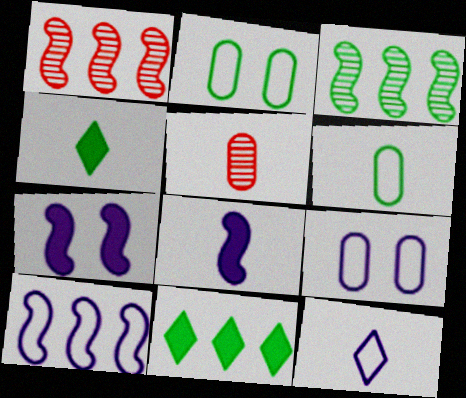[[1, 4, 9], 
[2, 3, 4], 
[9, 10, 12]]